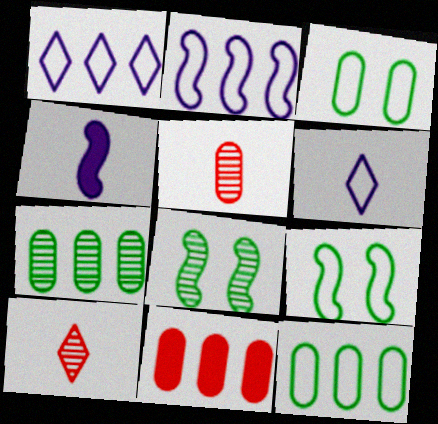[[6, 8, 11]]